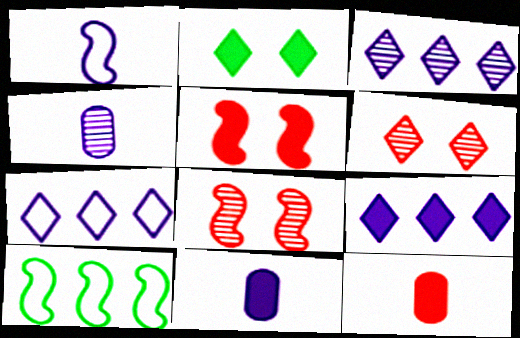[[3, 7, 9], 
[6, 10, 11]]